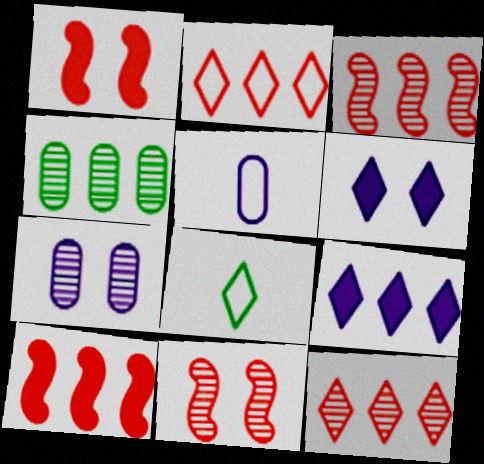[[6, 8, 12], 
[7, 8, 10]]